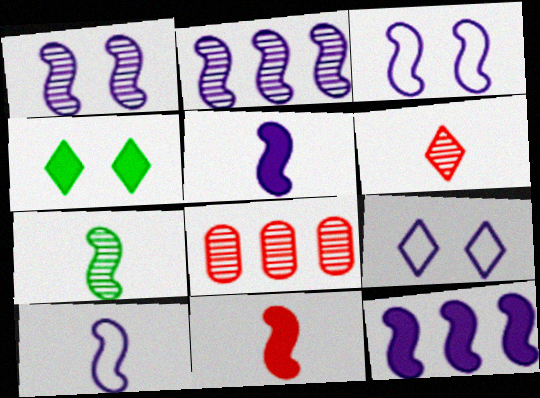[[1, 10, 12], 
[2, 3, 5], 
[4, 8, 10], 
[7, 10, 11]]